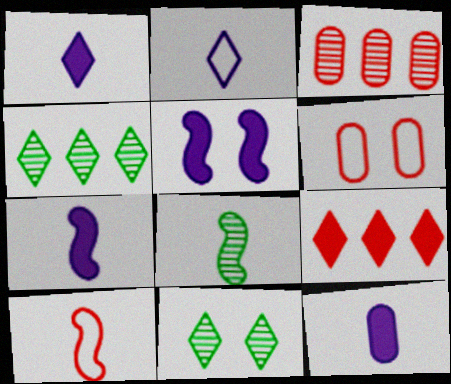[[1, 7, 12], 
[2, 9, 11], 
[4, 6, 7], 
[5, 6, 11], 
[7, 8, 10]]